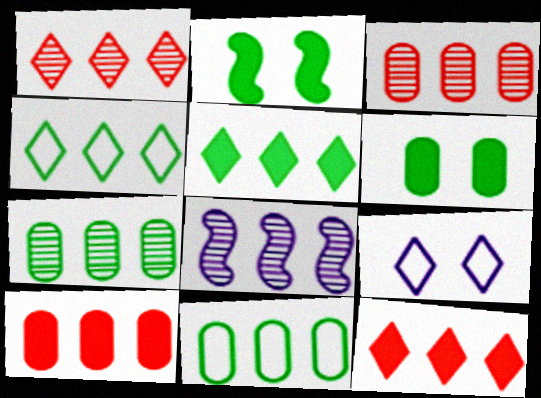[[1, 7, 8], 
[4, 8, 10], 
[8, 11, 12]]